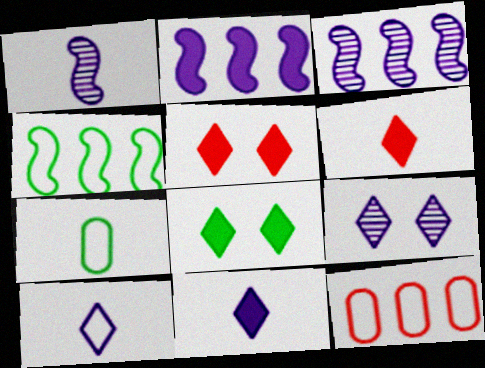[[1, 6, 7], 
[1, 8, 12], 
[3, 5, 7]]